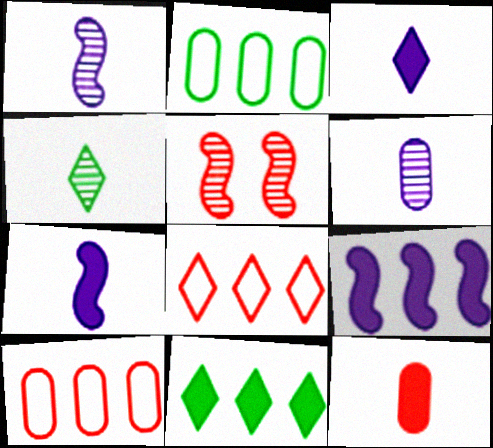[[2, 3, 5], 
[5, 8, 12]]